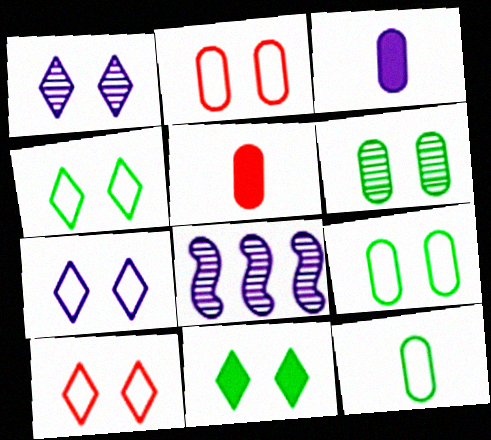[[1, 10, 11], 
[3, 7, 8], 
[4, 5, 8], 
[4, 7, 10]]